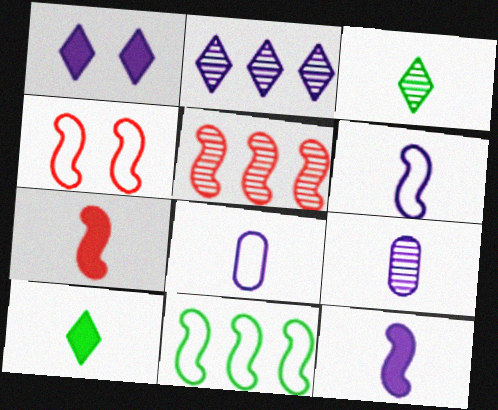[[3, 7, 8], 
[4, 5, 7], 
[4, 6, 11]]